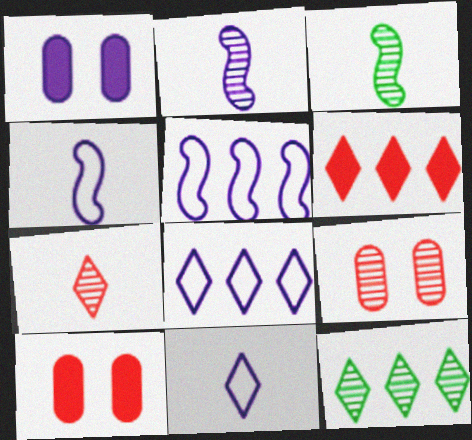[[1, 2, 8], 
[2, 9, 12], 
[3, 8, 10], 
[4, 10, 12], 
[6, 8, 12]]